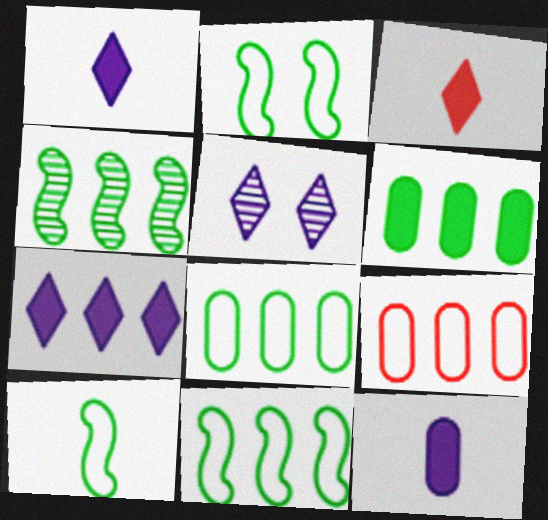[[2, 10, 11], 
[4, 7, 9]]